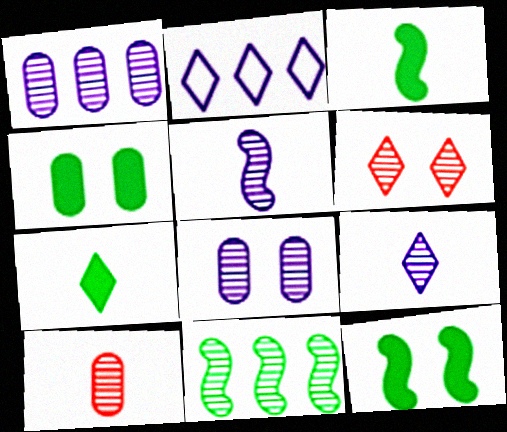[[2, 6, 7], 
[2, 10, 12]]